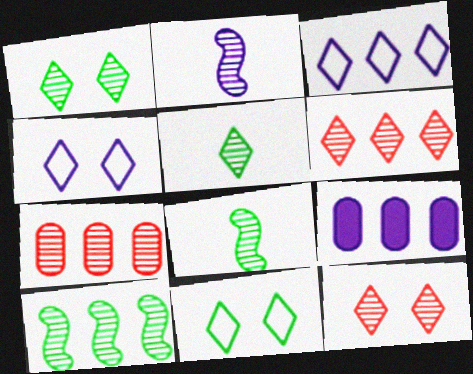[[1, 2, 7], 
[2, 4, 9]]